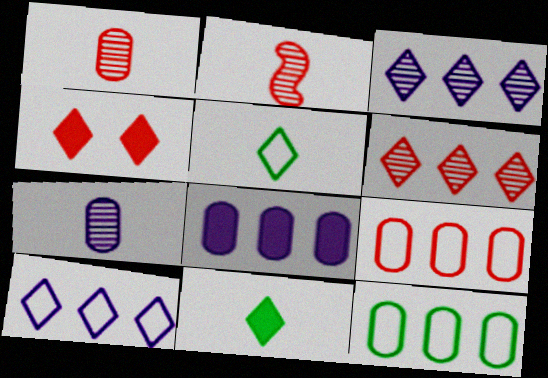[[2, 4, 9], 
[3, 4, 5]]